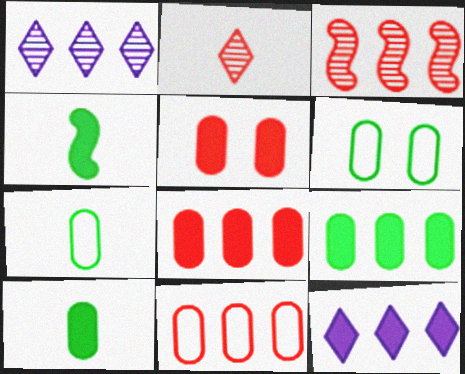[[4, 5, 12]]